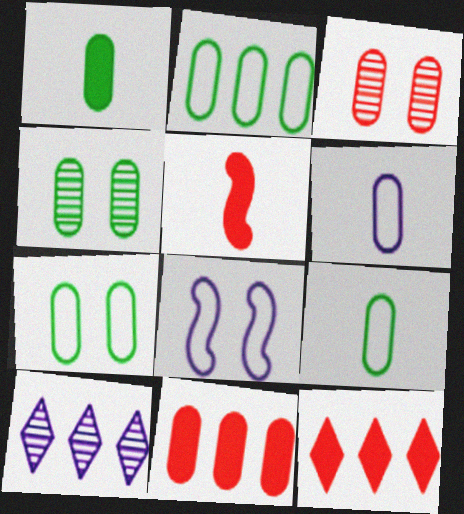[[1, 2, 4], 
[2, 7, 9], 
[4, 6, 11], 
[5, 7, 10]]